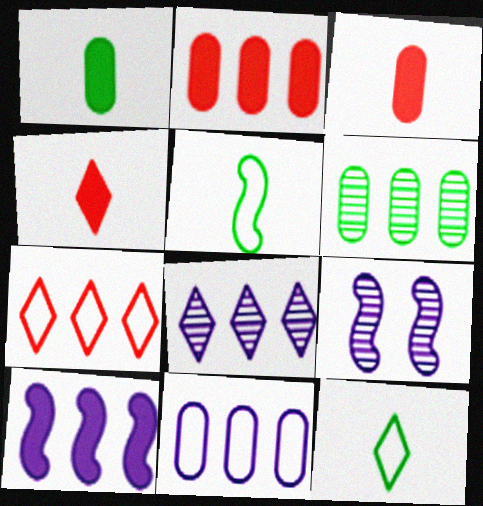[[1, 7, 9], 
[2, 6, 11], 
[2, 9, 12], 
[6, 7, 10], 
[8, 10, 11]]